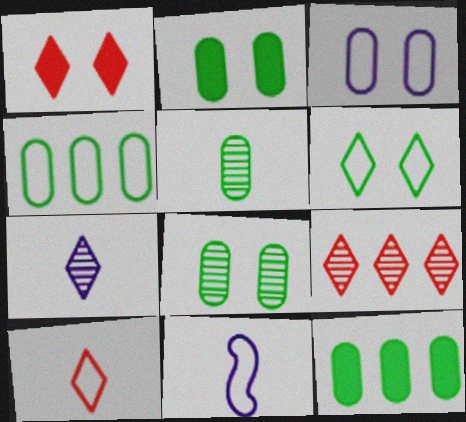[[1, 9, 10], 
[2, 4, 5], 
[2, 9, 11]]